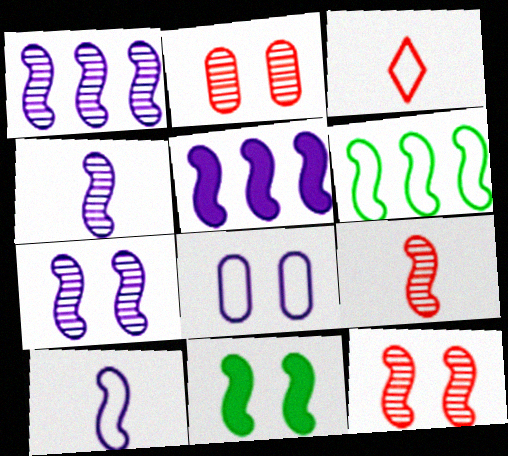[[1, 4, 7], 
[3, 6, 8], 
[5, 7, 10]]